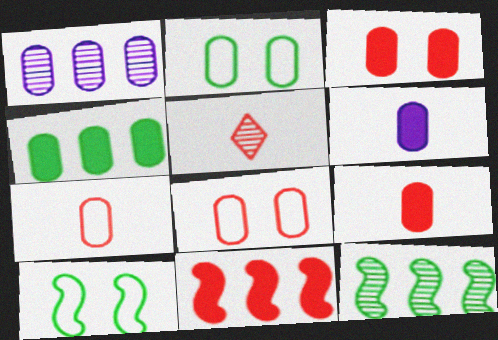[[1, 2, 9], 
[3, 4, 6], 
[5, 8, 11]]